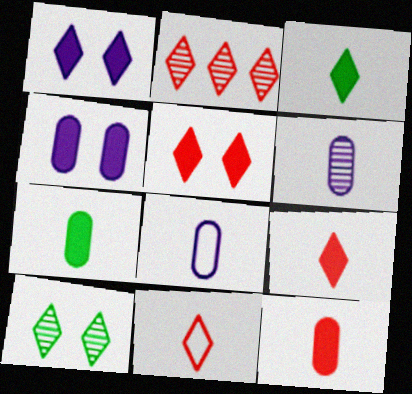[[2, 5, 11]]